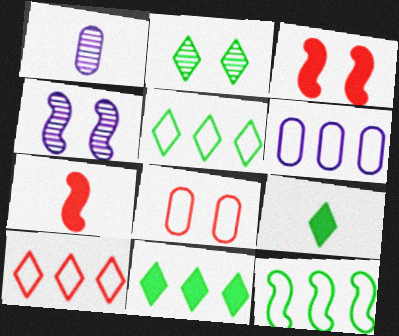[[1, 3, 5], 
[2, 5, 9], 
[2, 6, 7], 
[4, 7, 12], 
[6, 10, 12]]